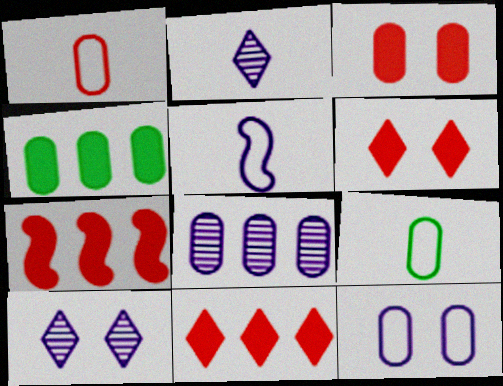[[3, 8, 9], 
[7, 9, 10]]